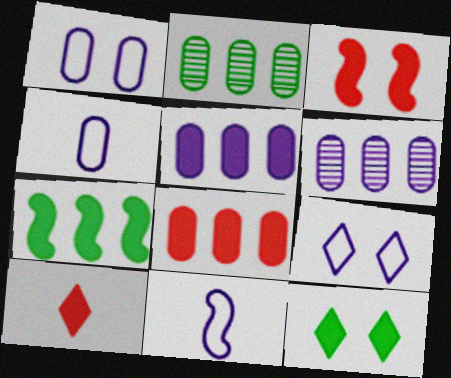[[3, 8, 10]]